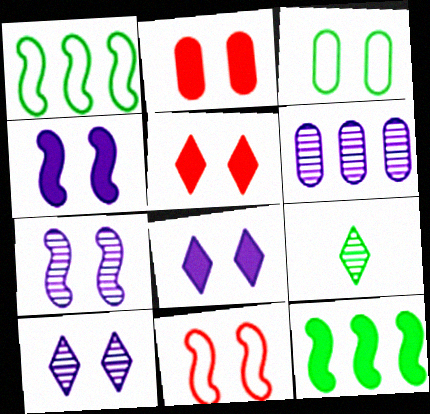[[3, 5, 7], 
[3, 9, 12]]